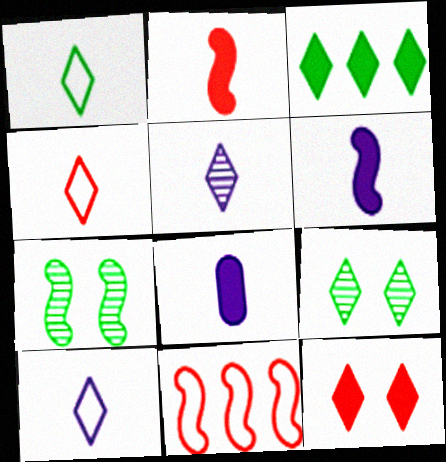[[1, 3, 9], 
[1, 4, 10], 
[6, 7, 11], 
[8, 9, 11]]